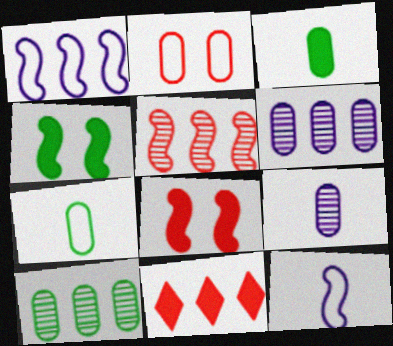[[1, 10, 11], 
[2, 3, 6], 
[4, 5, 12]]